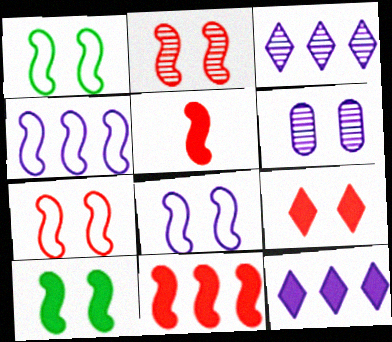[[1, 6, 9], 
[1, 7, 8], 
[2, 8, 10]]